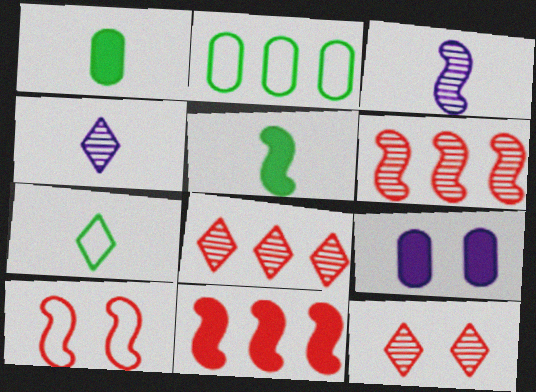[[6, 7, 9]]